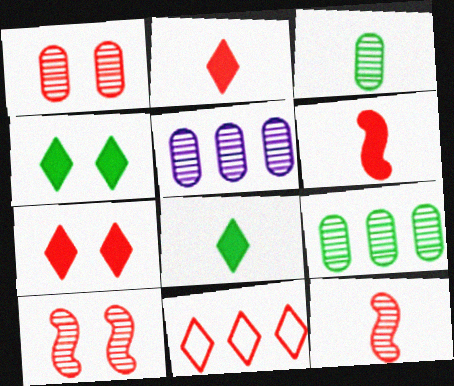[[1, 3, 5], 
[1, 6, 11]]